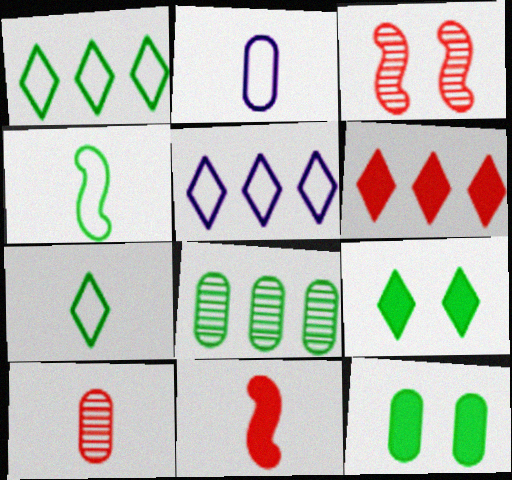[[4, 8, 9]]